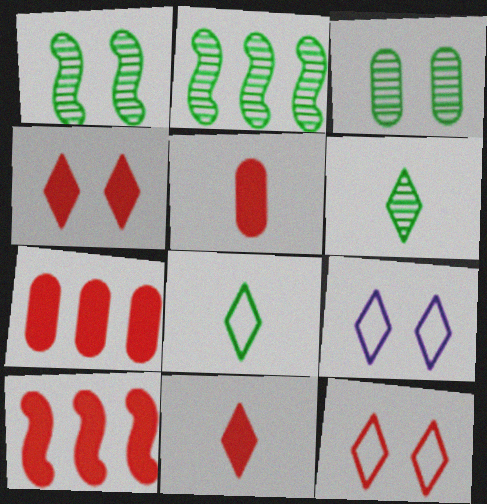[[2, 3, 6], 
[2, 5, 9], 
[4, 5, 10]]